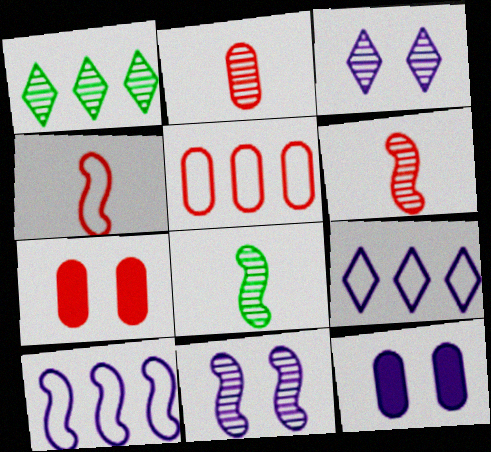[[1, 2, 11], 
[1, 4, 12], 
[2, 5, 7], 
[7, 8, 9]]